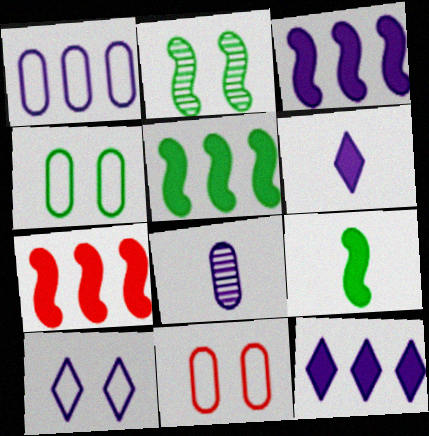[[3, 5, 7], 
[3, 8, 10]]